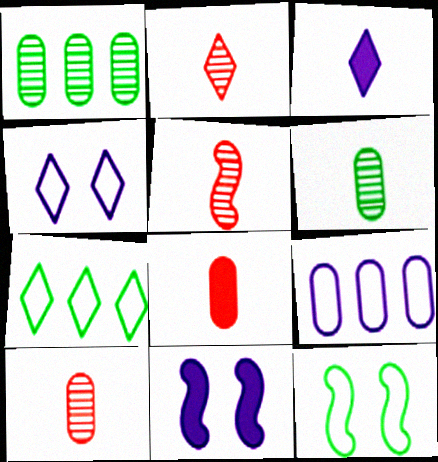[[2, 5, 10], 
[7, 10, 11]]